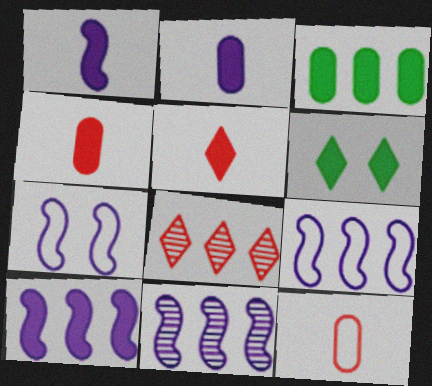[[1, 7, 11], 
[3, 8, 9], 
[4, 6, 10], 
[6, 11, 12], 
[9, 10, 11]]